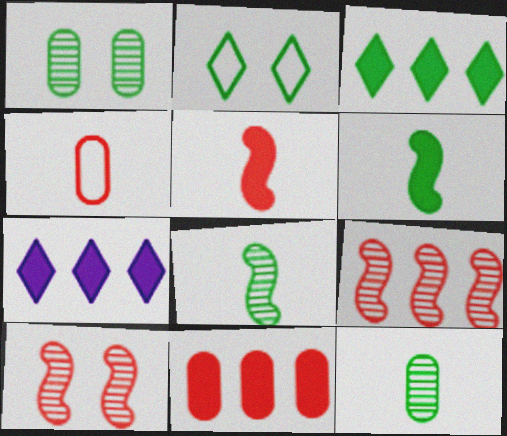[]